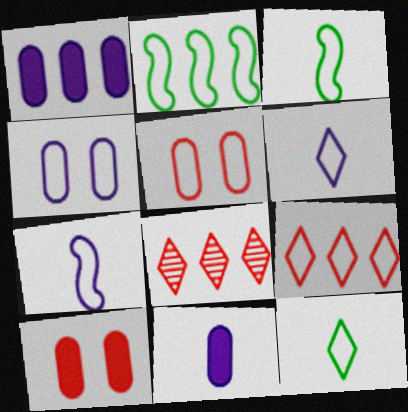[[1, 2, 8], 
[2, 5, 6], 
[3, 4, 9]]